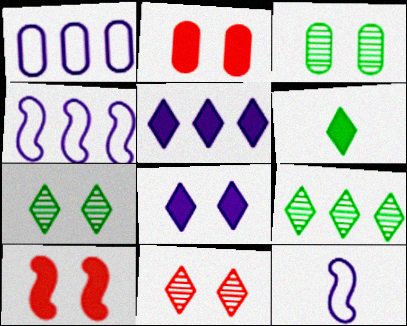[[2, 9, 12]]